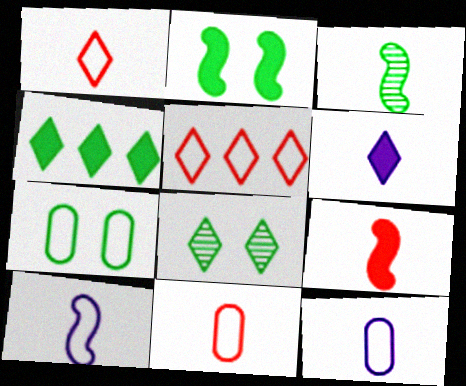[[2, 7, 8], 
[3, 4, 7], 
[3, 6, 11], 
[3, 9, 10], 
[5, 6, 8], 
[5, 7, 10]]